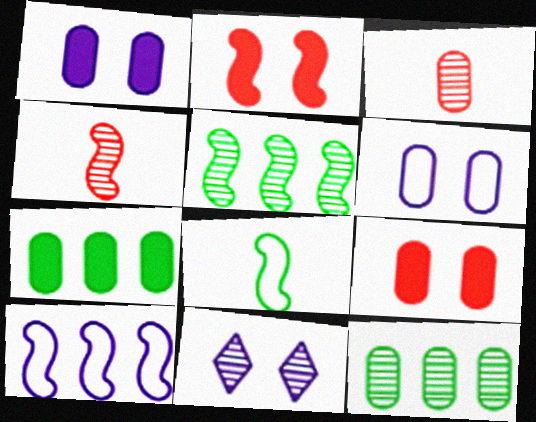[[3, 5, 11], 
[3, 6, 7], 
[4, 11, 12]]